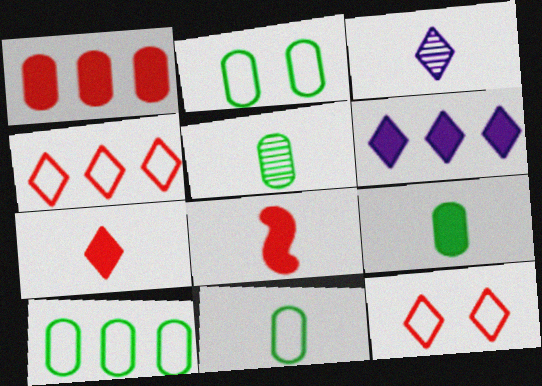[[2, 10, 11], 
[3, 8, 11], 
[5, 9, 11]]